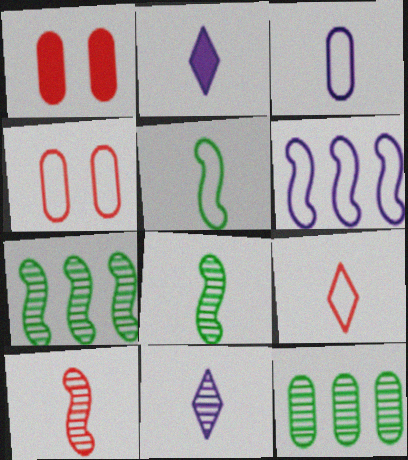[[1, 3, 12], 
[2, 4, 7], 
[3, 5, 9]]